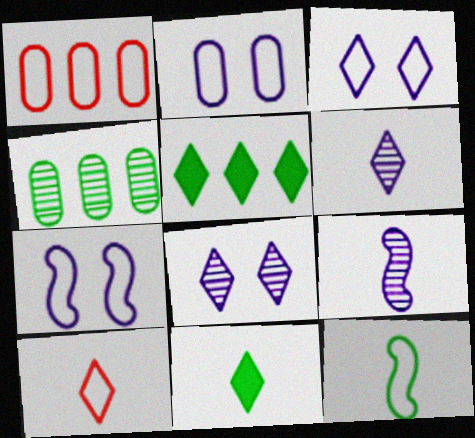[[1, 3, 12], 
[2, 3, 7], 
[5, 8, 10], 
[6, 10, 11]]